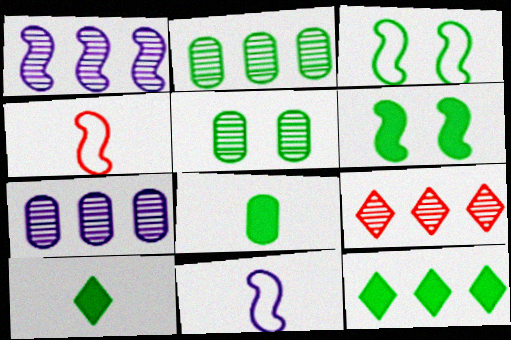[[1, 2, 9], 
[1, 4, 6], 
[2, 3, 10], 
[6, 8, 12]]